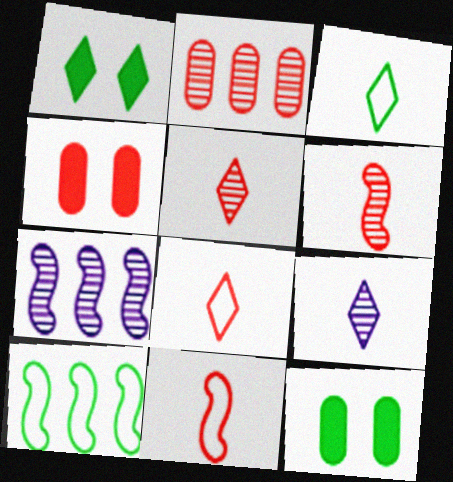[[3, 4, 7], 
[4, 9, 10], 
[7, 8, 12]]